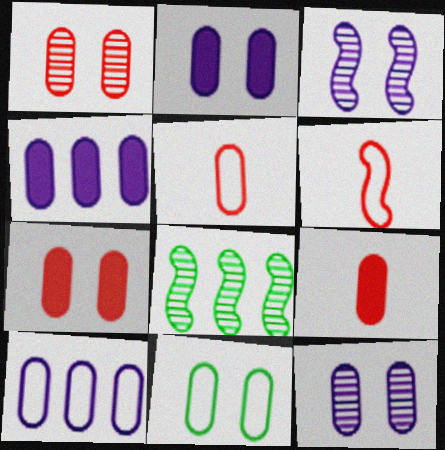[[1, 2, 11], 
[5, 10, 11], 
[7, 11, 12]]